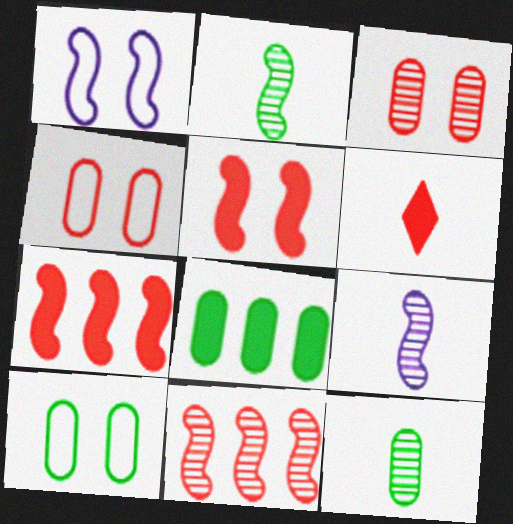[[1, 2, 7], 
[4, 6, 11], 
[8, 10, 12]]